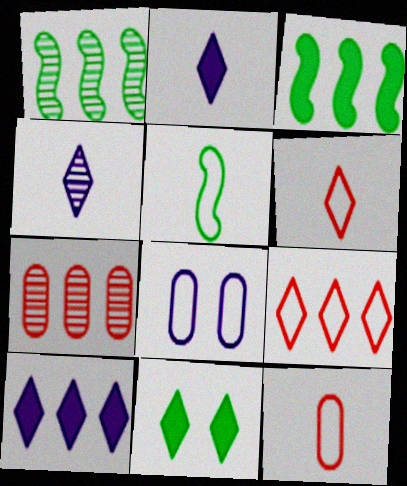[[4, 9, 11], 
[5, 8, 9]]